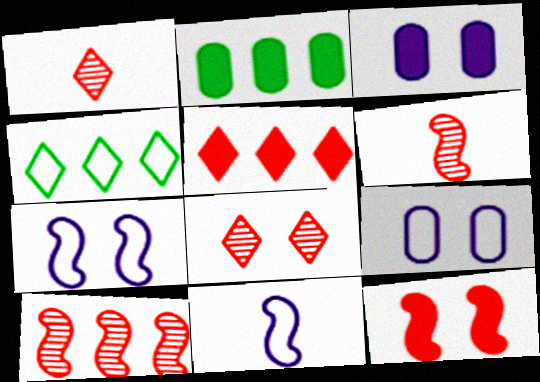[[1, 2, 7], 
[2, 8, 11], 
[3, 4, 6]]